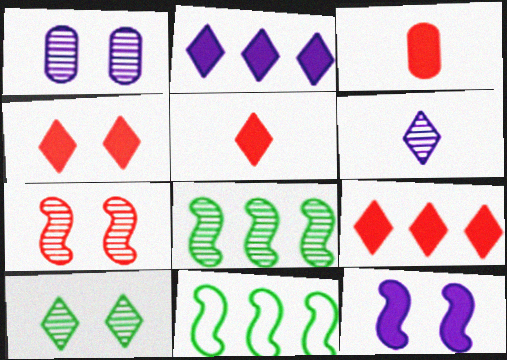[[1, 5, 11], 
[1, 7, 10], 
[4, 5, 9]]